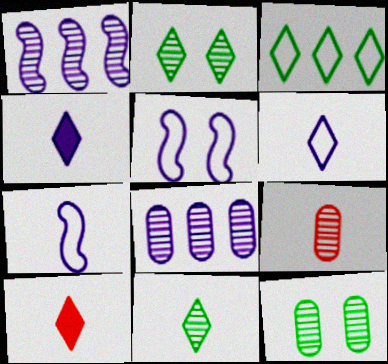[[1, 2, 9], 
[4, 5, 8], 
[6, 10, 11], 
[8, 9, 12]]